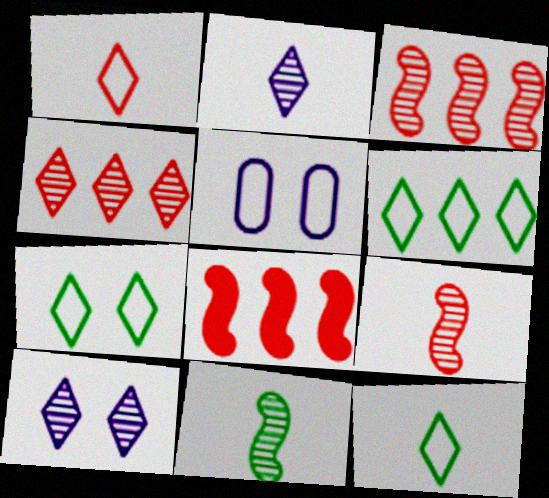[[6, 7, 12]]